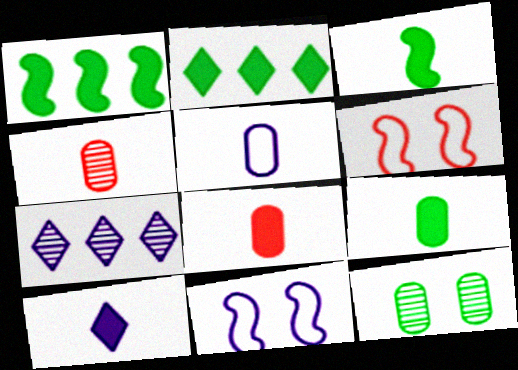[[2, 4, 11], 
[3, 8, 10], 
[4, 5, 9], 
[6, 7, 9]]